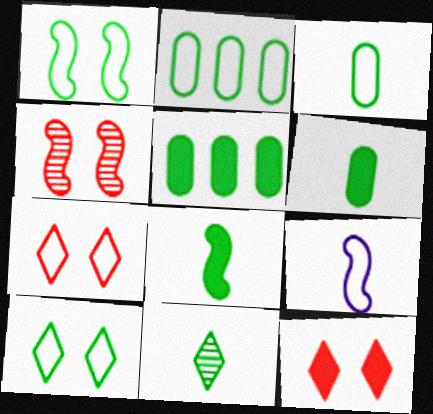[[1, 5, 11], 
[2, 7, 9], 
[3, 8, 11]]